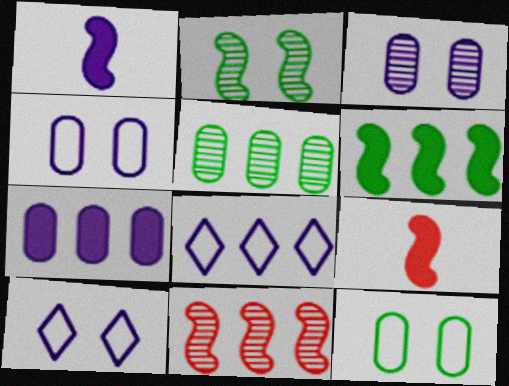[[1, 3, 8], 
[5, 9, 10]]